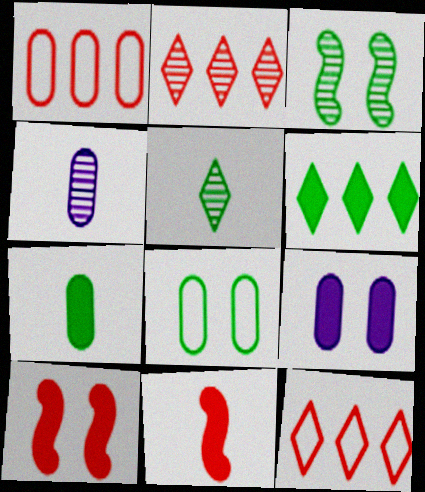[[2, 3, 4], 
[6, 9, 11]]